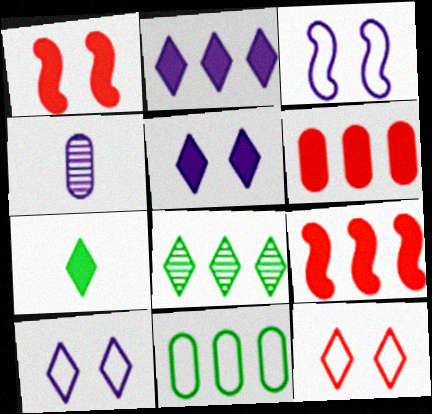[[2, 3, 4]]